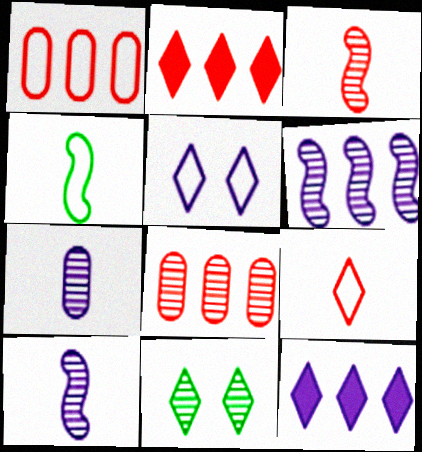[[1, 4, 5], 
[8, 10, 11], 
[9, 11, 12]]